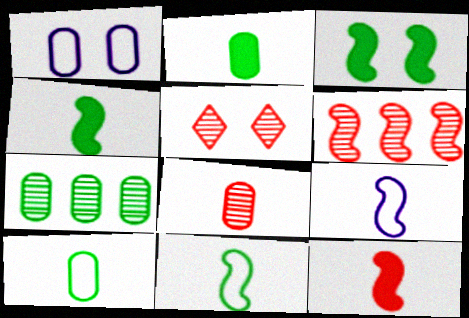[[1, 3, 5], 
[3, 6, 9], 
[5, 6, 8]]